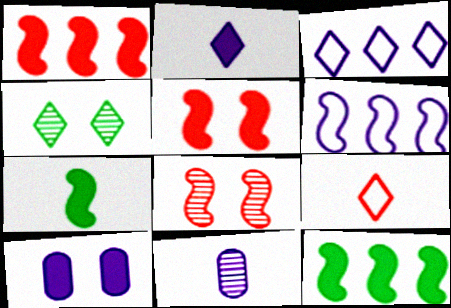[[6, 7, 8], 
[7, 9, 11]]